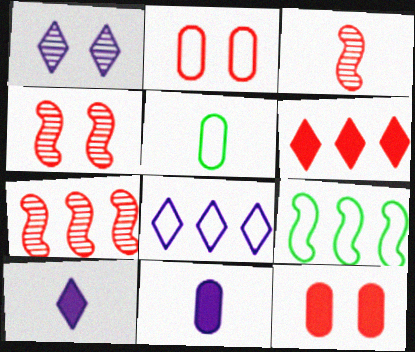[[1, 8, 10], 
[2, 3, 6], 
[3, 4, 7], 
[3, 5, 10]]